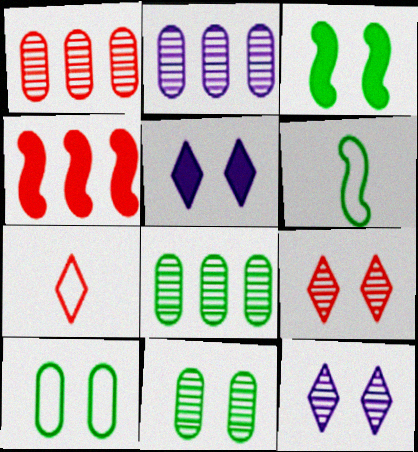[[1, 2, 8], 
[1, 5, 6], 
[2, 3, 7]]